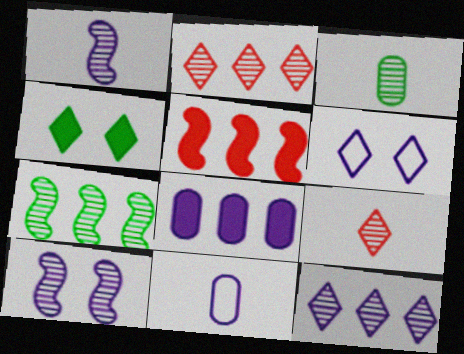[[1, 3, 9], 
[1, 6, 8], 
[2, 3, 10], 
[3, 5, 6]]